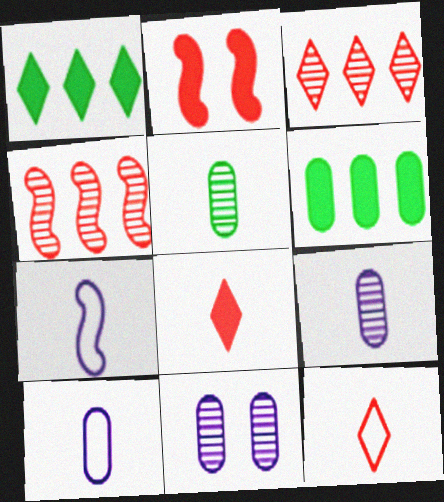[[5, 7, 8]]